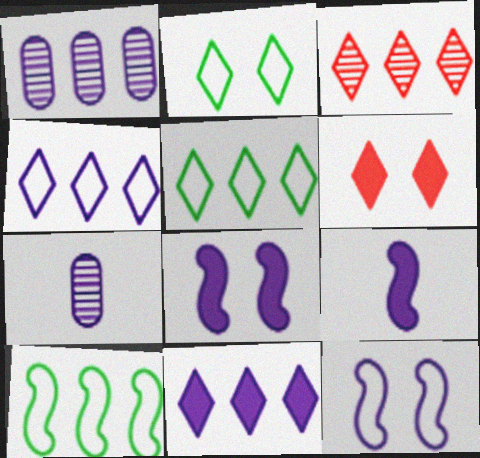[[3, 5, 11], 
[4, 7, 8], 
[6, 7, 10], 
[7, 11, 12]]